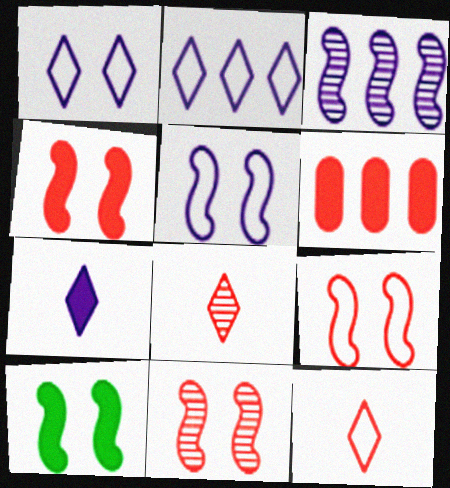[[4, 9, 11], 
[5, 10, 11], 
[6, 7, 10], 
[6, 8, 9], 
[6, 11, 12]]